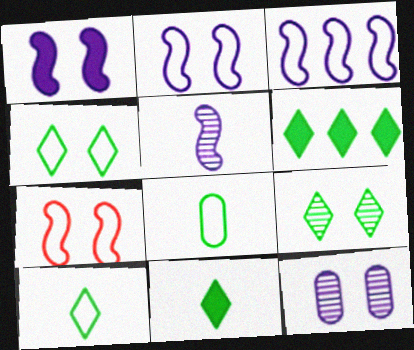[[1, 3, 5], 
[6, 9, 10]]